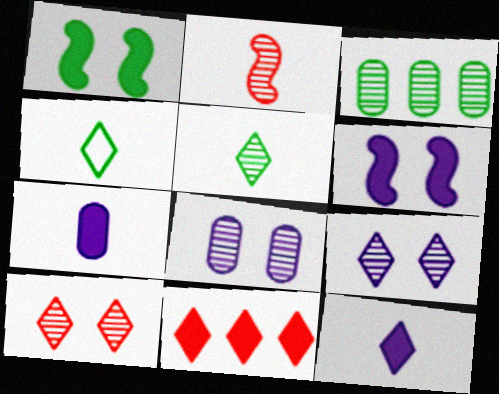[[1, 3, 4], 
[1, 7, 11], 
[2, 3, 9], 
[2, 4, 7], 
[4, 9, 11]]